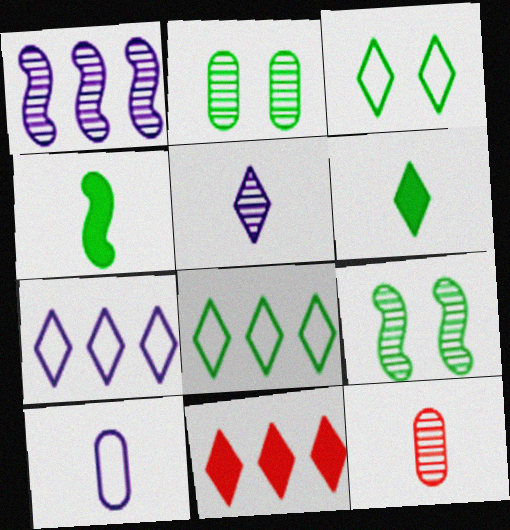[[2, 4, 8], 
[3, 5, 11], 
[9, 10, 11]]